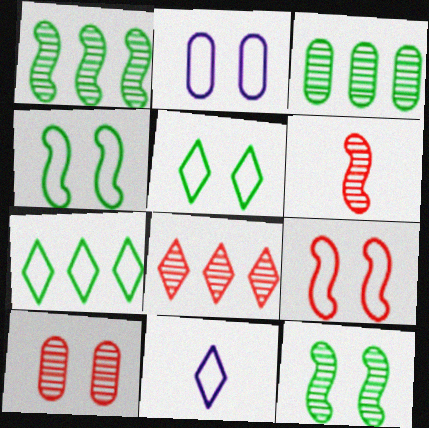[[2, 5, 9], 
[6, 8, 10]]